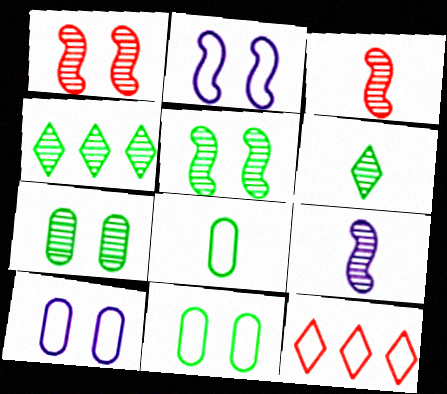[[2, 8, 12]]